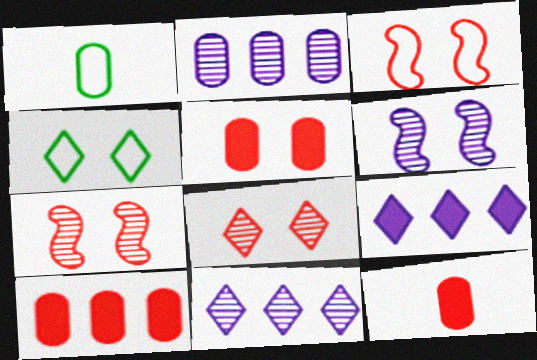[[1, 2, 5], 
[1, 7, 9], 
[3, 5, 8], 
[4, 5, 6], 
[5, 10, 12]]